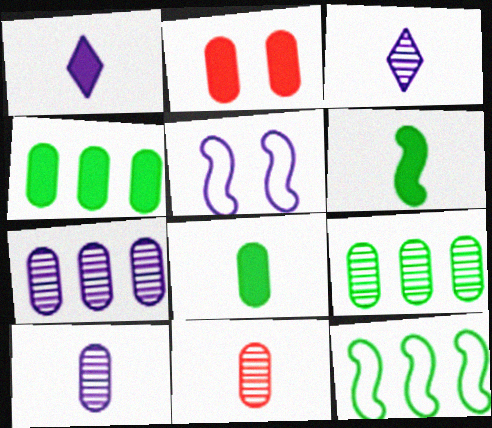[[1, 5, 7], 
[2, 3, 12]]